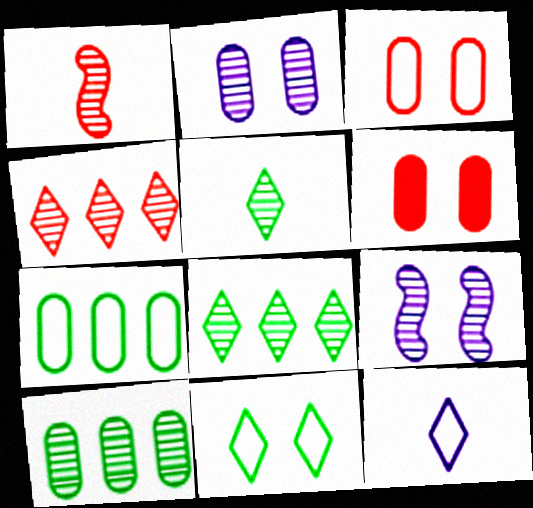[[1, 2, 8], 
[6, 9, 11]]